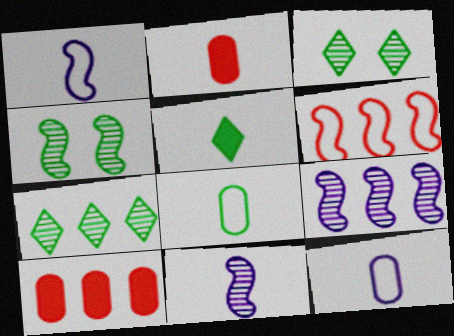[[1, 3, 10]]